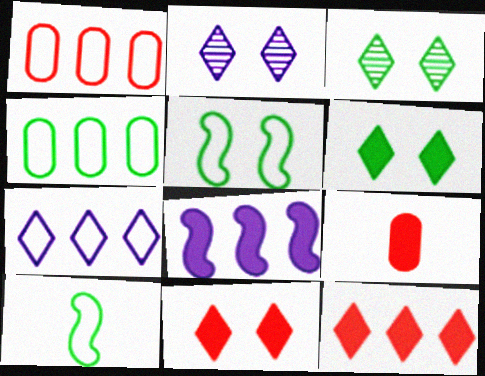[[6, 8, 9]]